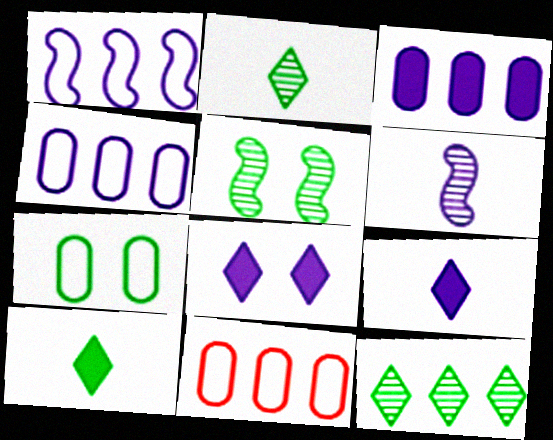[[4, 6, 8], 
[5, 9, 11]]